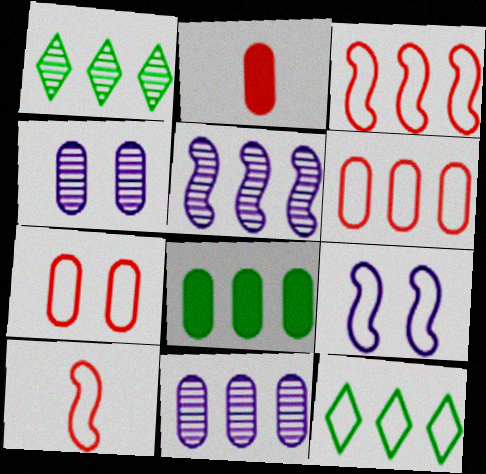[[1, 2, 9], 
[6, 8, 11]]